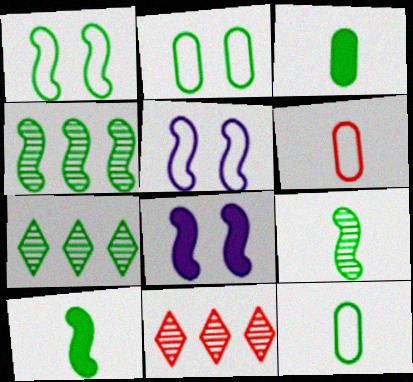[[1, 3, 7], 
[1, 4, 10], 
[2, 7, 10], 
[3, 5, 11], 
[6, 7, 8], 
[8, 11, 12]]